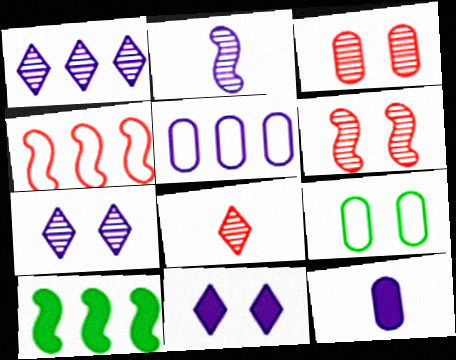[[2, 5, 11], 
[6, 9, 11]]